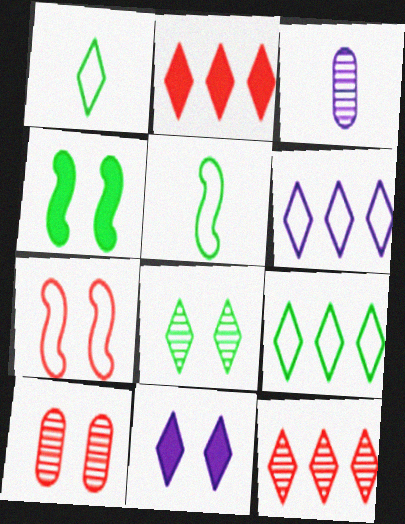[[1, 11, 12]]